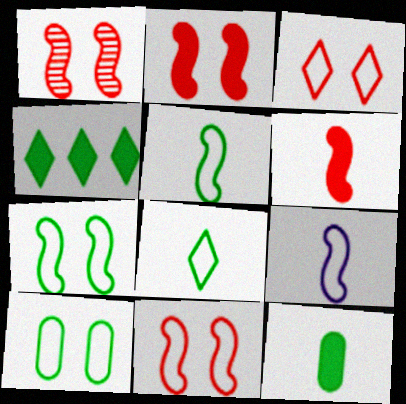[[1, 2, 11]]